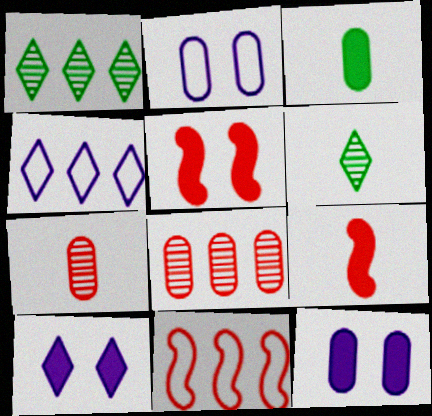[[1, 2, 9], 
[2, 3, 8], 
[6, 11, 12]]